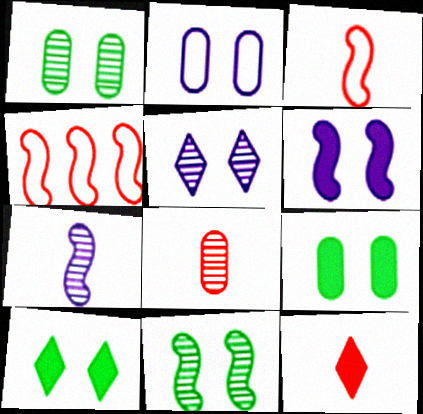[[2, 5, 6], 
[3, 8, 12]]